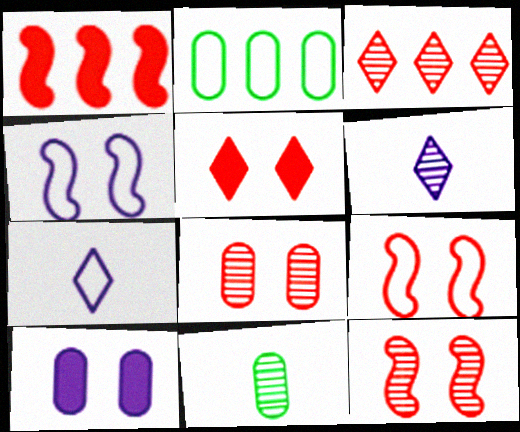[[2, 7, 9], 
[5, 8, 9]]